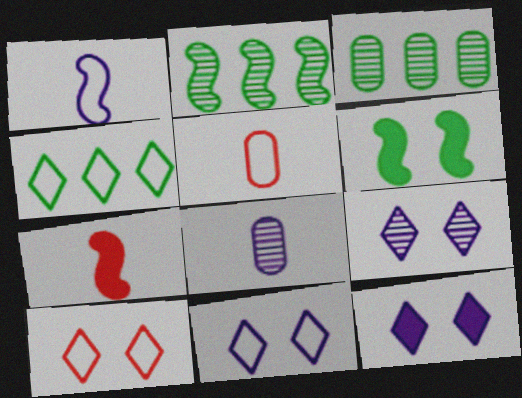[[2, 5, 12], 
[3, 7, 11], 
[9, 11, 12]]